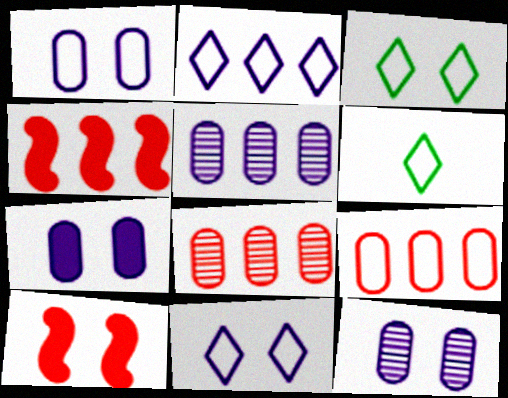[[1, 7, 12], 
[3, 10, 12], 
[4, 6, 12], 
[5, 6, 10]]